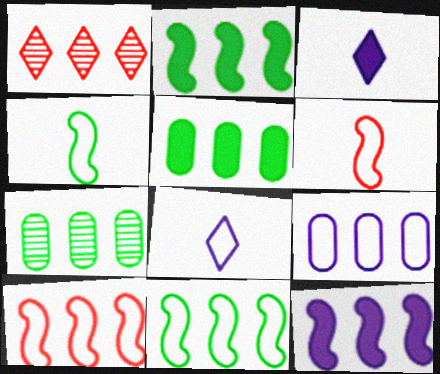[[1, 2, 9]]